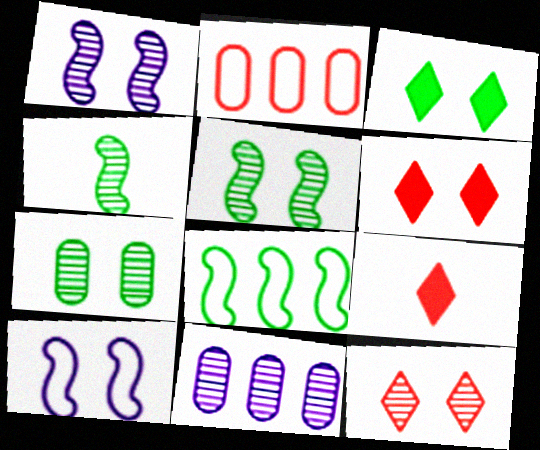[[1, 7, 12], 
[4, 11, 12], 
[6, 7, 10]]